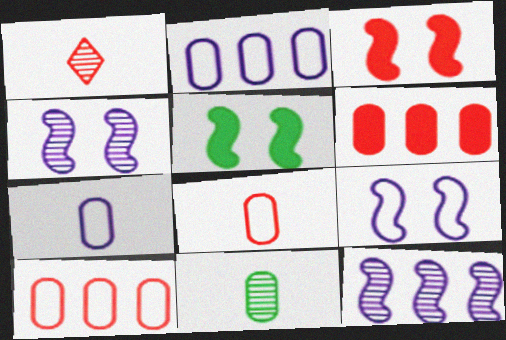[[1, 2, 5], 
[1, 3, 10]]